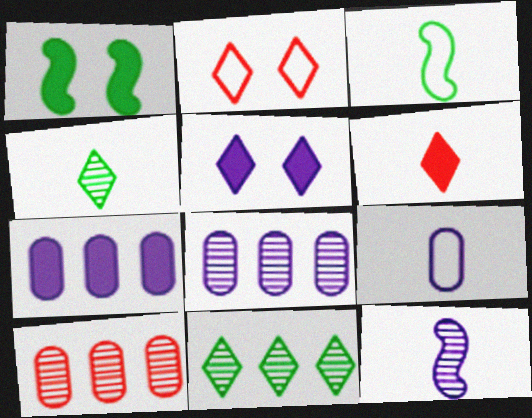[[1, 6, 7], 
[3, 5, 10]]